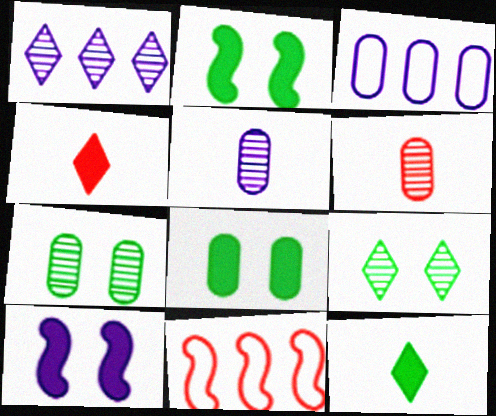[[3, 6, 8]]